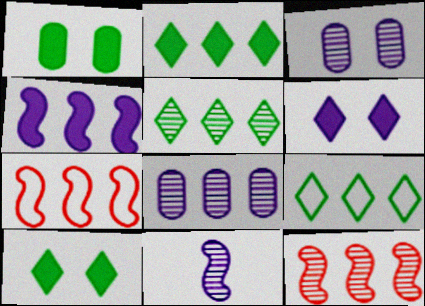[[2, 5, 9], 
[2, 7, 8], 
[5, 8, 12]]